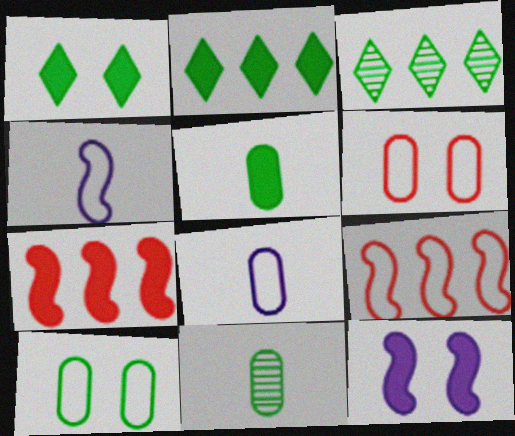[]